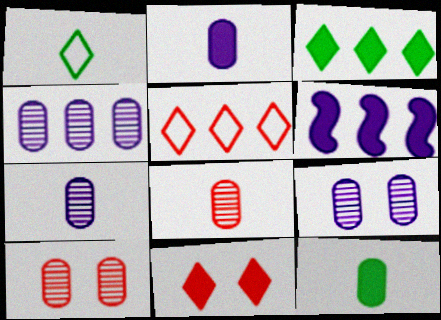[[1, 6, 10], 
[4, 7, 9], 
[6, 11, 12]]